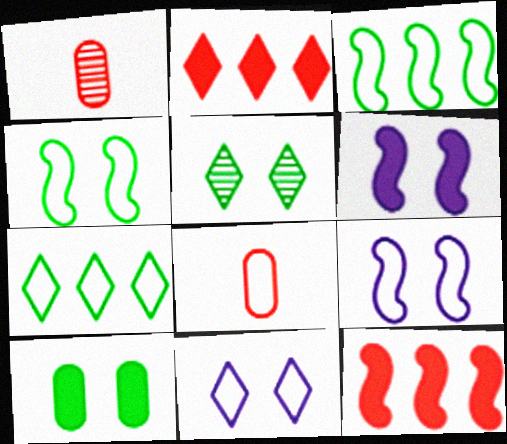[[1, 6, 7], 
[3, 8, 11], 
[4, 5, 10], 
[7, 8, 9]]